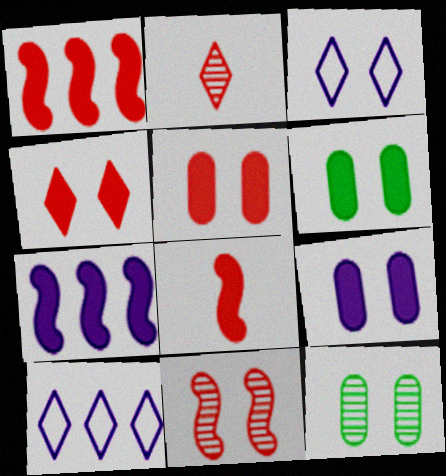[[3, 6, 11], 
[5, 6, 9], 
[8, 10, 12]]